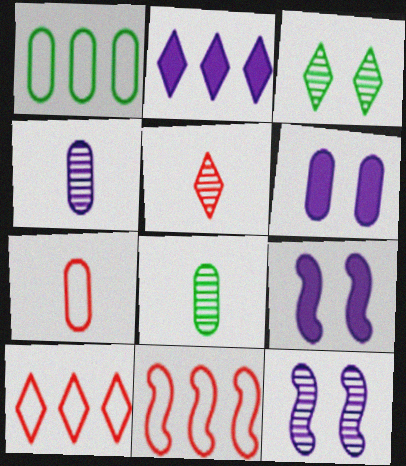[[1, 5, 9], 
[8, 9, 10]]